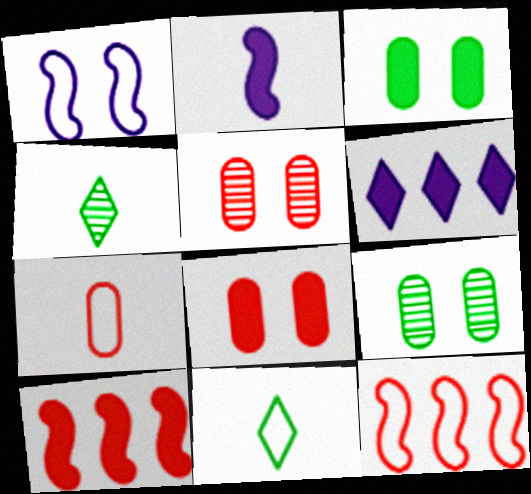[[2, 4, 7]]